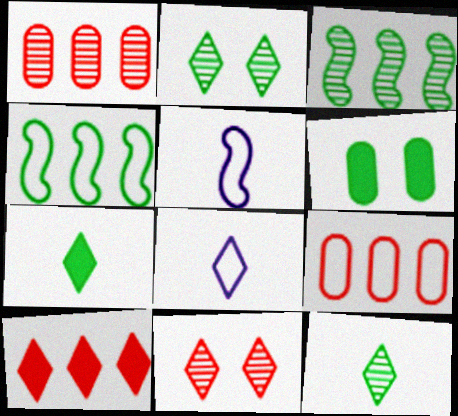[[2, 8, 10], 
[4, 6, 12]]